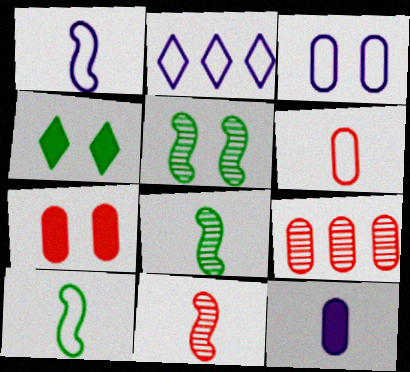[[1, 2, 3], 
[1, 4, 9], 
[2, 7, 8], 
[6, 7, 9]]